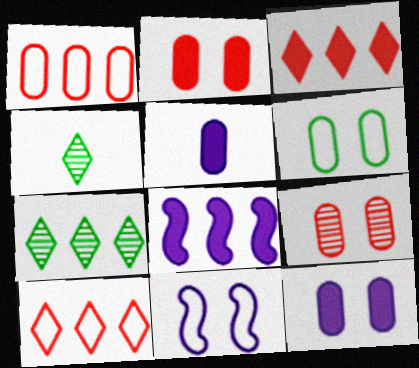[[1, 7, 8], 
[6, 9, 12]]